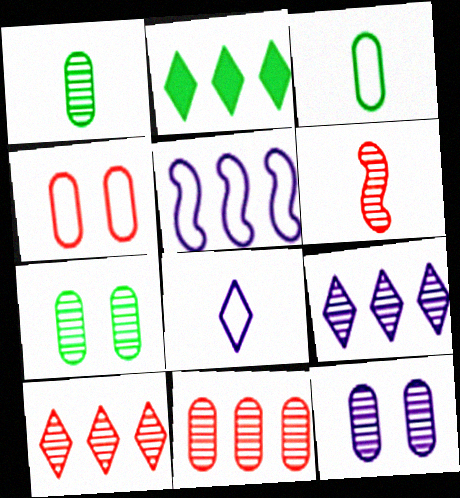[[1, 11, 12], 
[2, 5, 11], 
[6, 7, 9]]